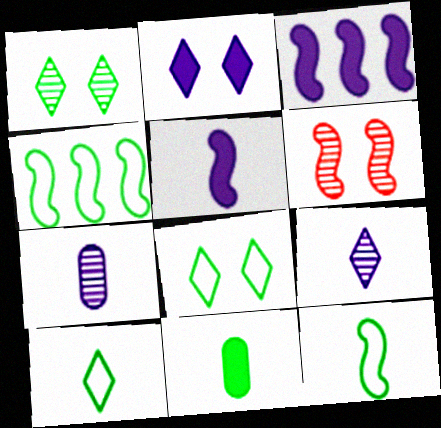[[1, 4, 11], 
[3, 6, 12], 
[4, 5, 6]]